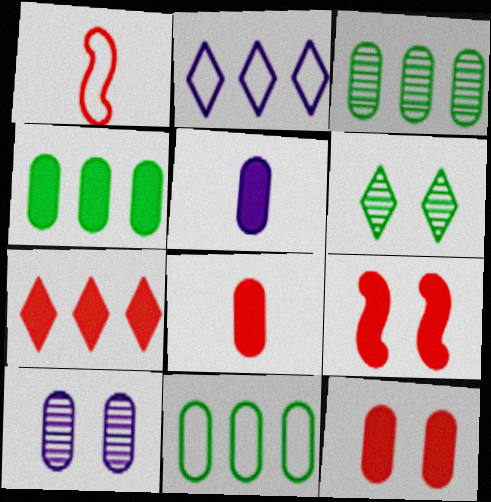[[3, 4, 11], 
[4, 5, 12], 
[7, 8, 9], 
[8, 10, 11]]